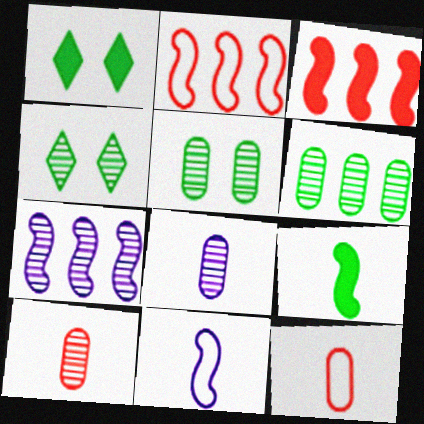[[1, 2, 8], 
[1, 7, 12], 
[4, 7, 10]]